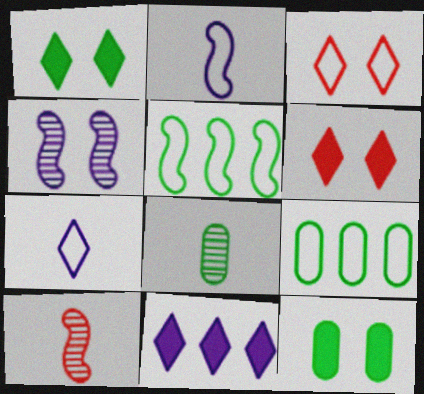[[1, 5, 8], 
[2, 3, 9], 
[3, 4, 12], 
[8, 9, 12]]